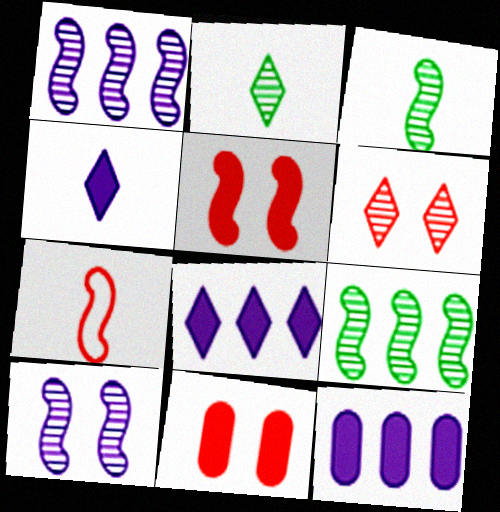[]